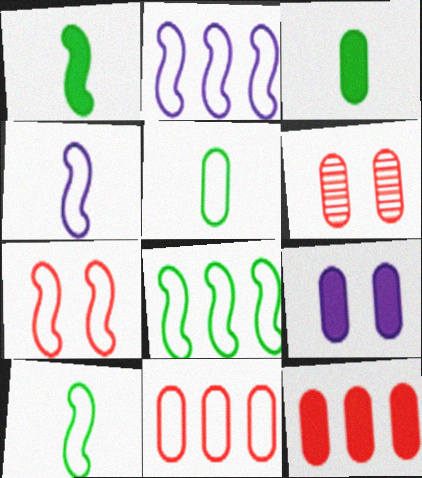[[2, 7, 10], 
[3, 9, 12], 
[4, 7, 8]]